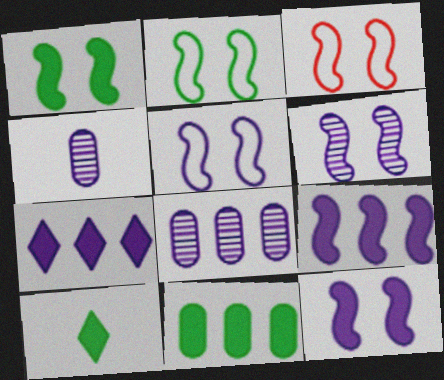[[1, 3, 6], 
[1, 10, 11], 
[2, 3, 5], 
[3, 8, 10], 
[4, 5, 7], 
[5, 6, 12]]